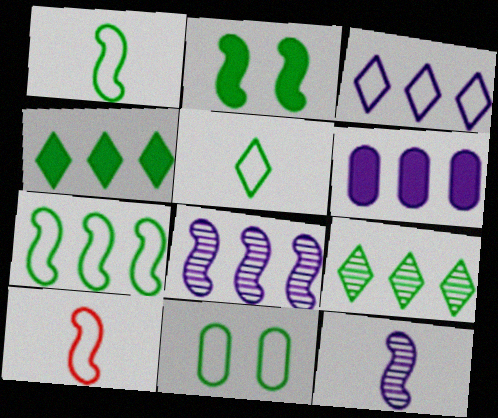[[2, 8, 10], 
[3, 6, 8], 
[3, 10, 11], 
[5, 7, 11]]